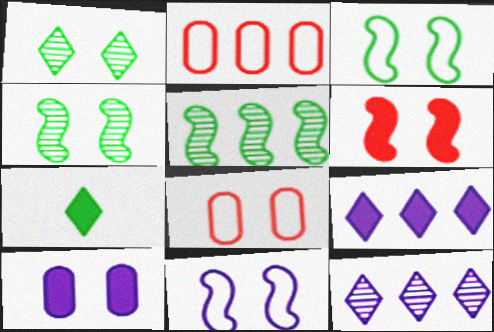[[2, 5, 9], 
[4, 6, 11]]